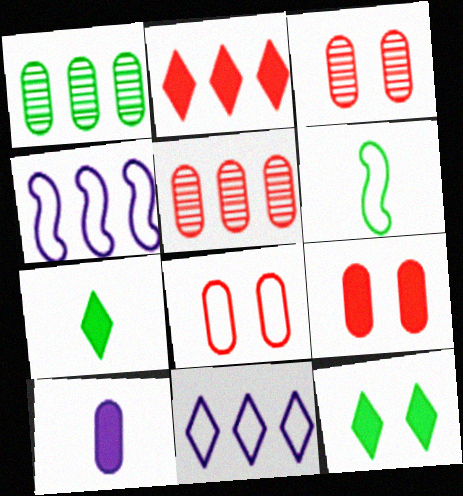[[1, 2, 4], 
[1, 6, 12], 
[1, 8, 10], 
[3, 4, 7], 
[3, 8, 9], 
[6, 8, 11]]